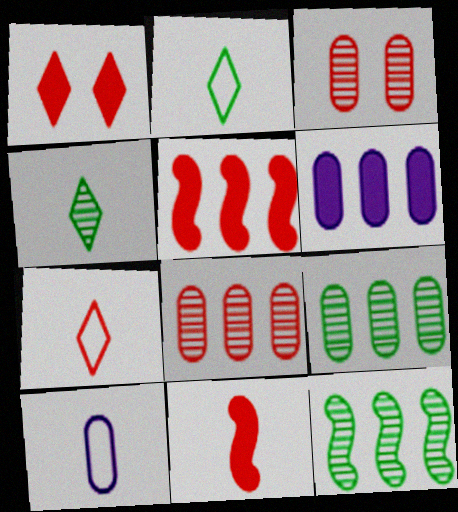[[1, 10, 12], 
[3, 5, 7], 
[4, 10, 11]]